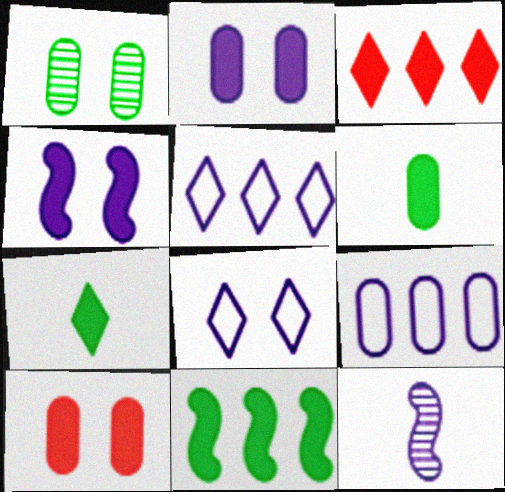[[2, 5, 12], 
[3, 4, 6]]